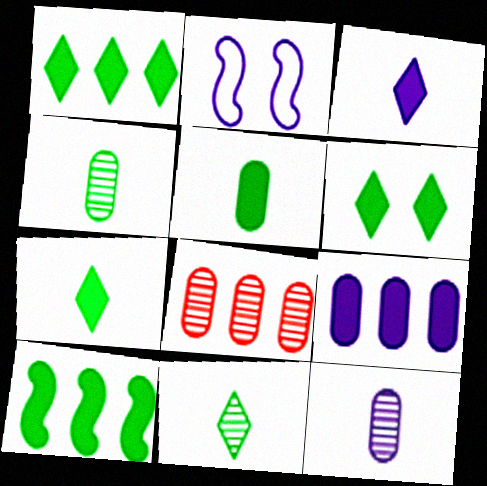[[1, 6, 7], 
[2, 7, 8], 
[5, 6, 10]]